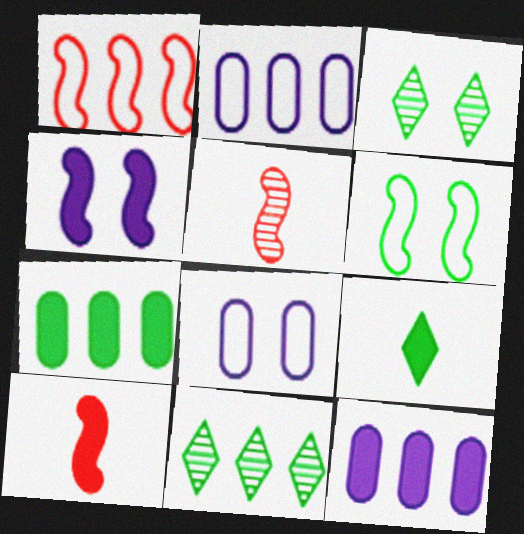[[1, 11, 12], 
[2, 3, 10], 
[8, 10, 11]]